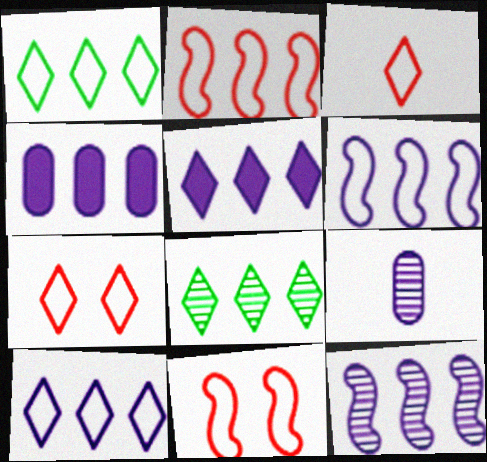[[2, 4, 8], 
[4, 10, 12]]